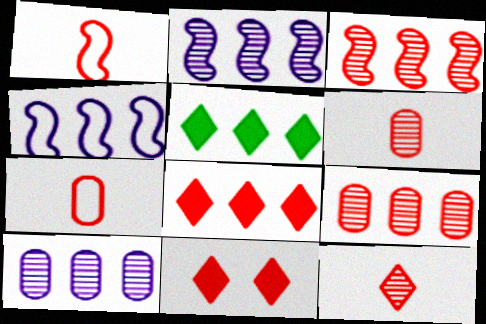[[1, 9, 11], 
[3, 7, 11], 
[4, 5, 9]]